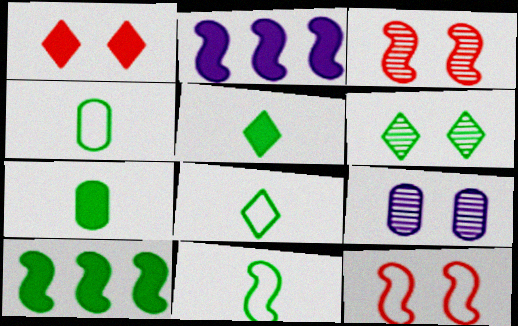[[1, 2, 7], 
[2, 3, 11], 
[3, 6, 9], 
[4, 6, 10], 
[4, 8, 11]]